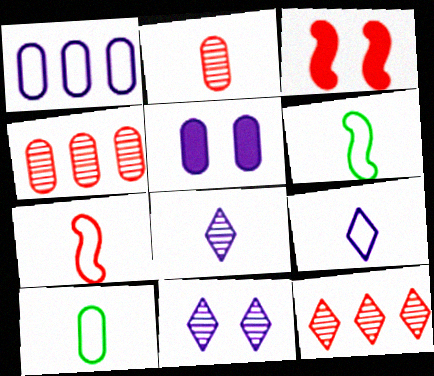[[4, 5, 10], 
[5, 6, 12], 
[7, 9, 10]]